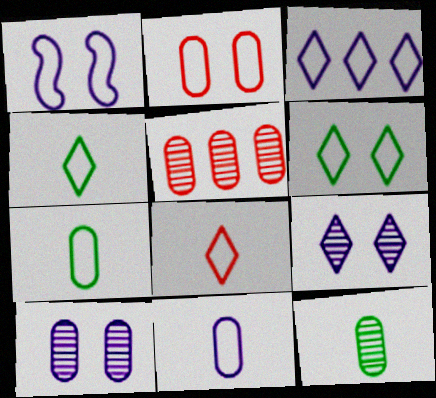[[1, 2, 6], 
[1, 3, 11], 
[3, 6, 8], 
[5, 10, 12]]